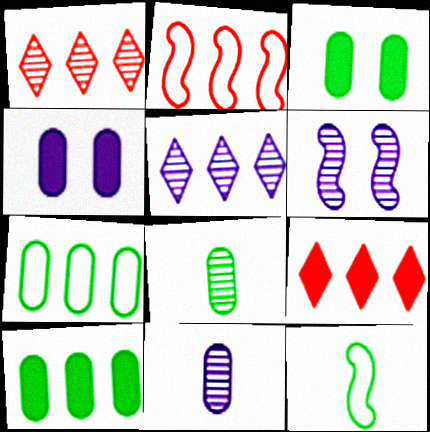[[1, 4, 12], 
[1, 6, 8], 
[2, 5, 10], 
[3, 7, 8], 
[5, 6, 11]]